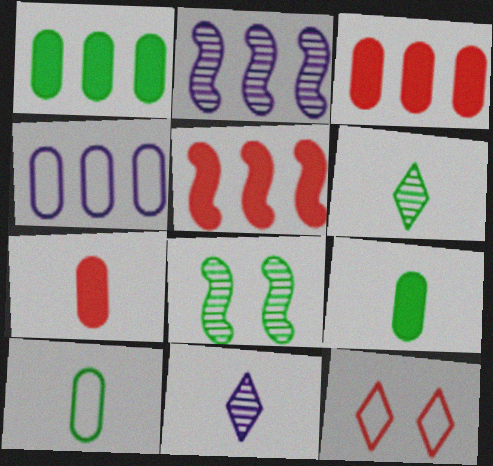[[2, 9, 12]]